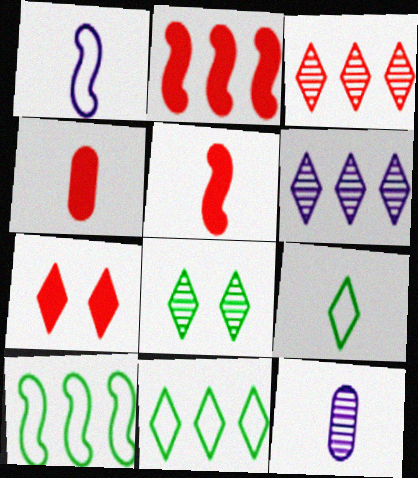[[2, 4, 7], 
[5, 9, 12], 
[6, 7, 9], 
[7, 10, 12]]